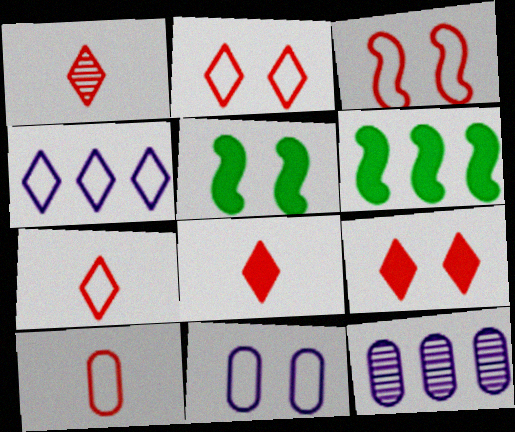[[1, 6, 11], 
[1, 7, 8], 
[5, 7, 12]]